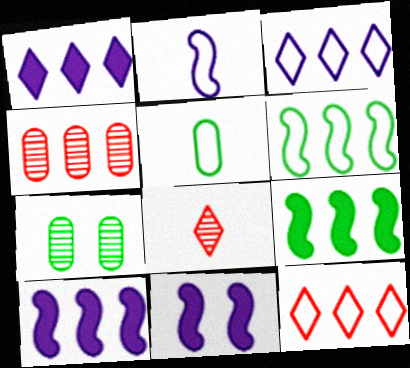[[1, 4, 6], 
[3, 4, 9]]